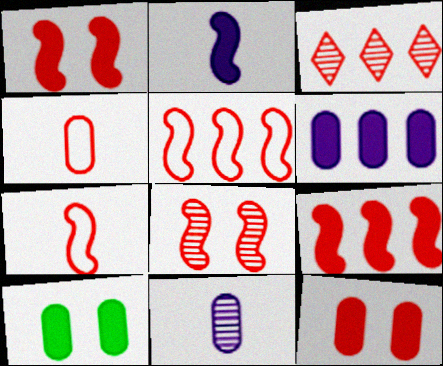[[1, 3, 4], 
[3, 7, 12], 
[7, 8, 9]]